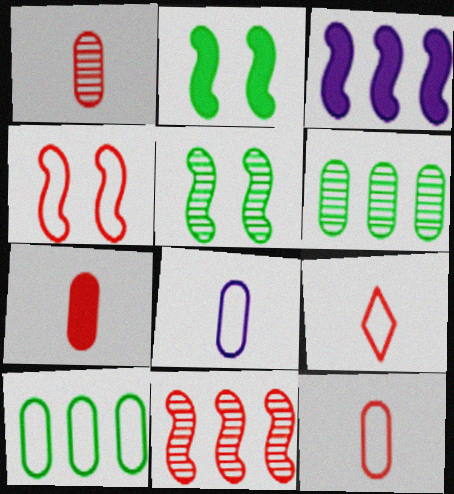[[1, 7, 12]]